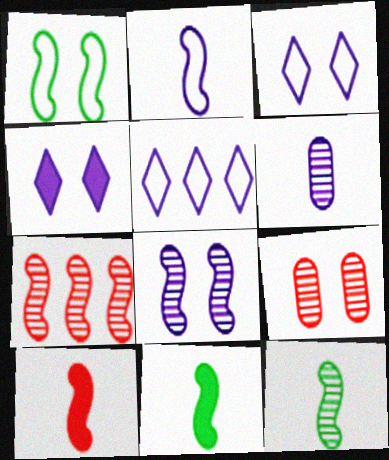[[1, 4, 9], 
[2, 10, 12], 
[5, 9, 11], 
[7, 8, 12]]